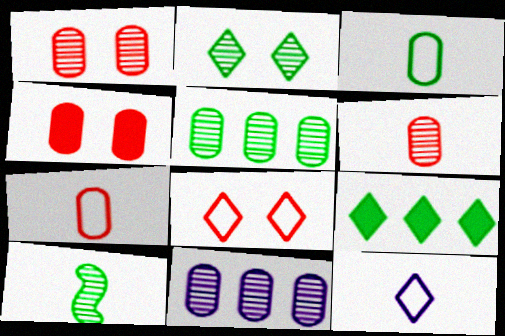[[2, 5, 10], 
[3, 4, 11]]